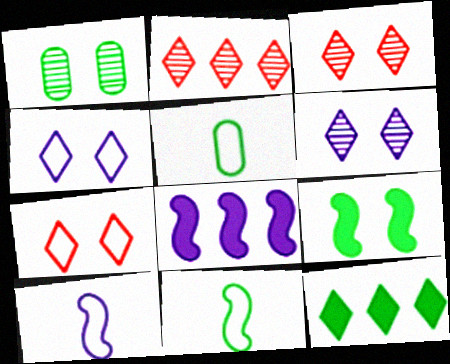[[1, 11, 12], 
[3, 5, 8]]